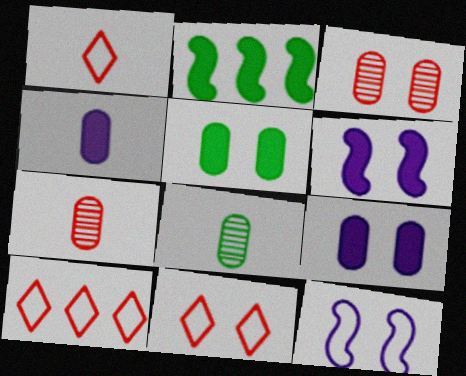[[1, 10, 11], 
[6, 8, 10]]